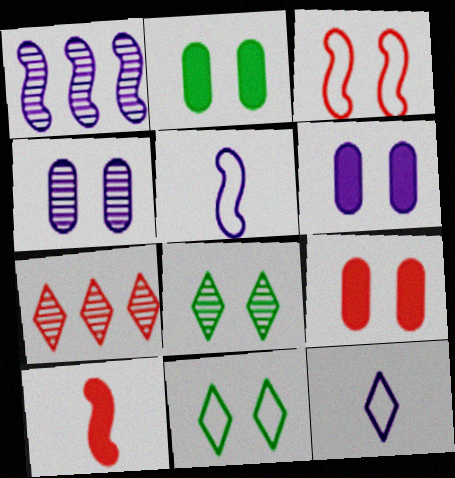[[1, 6, 12], 
[2, 5, 7], 
[2, 6, 9], 
[3, 6, 8]]